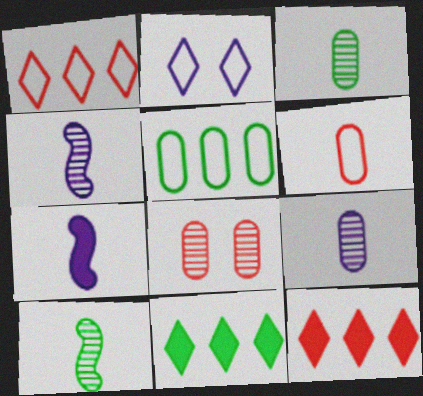[]